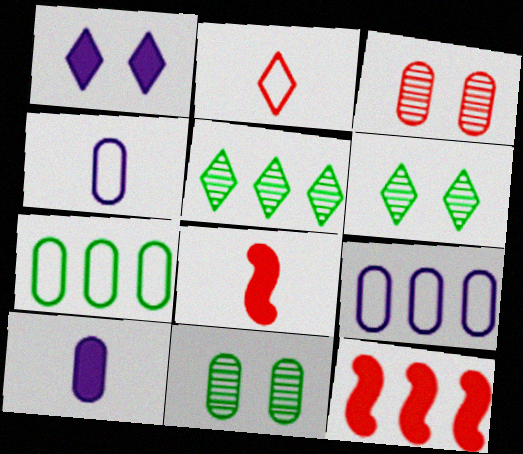[[1, 2, 5], 
[2, 3, 12], 
[3, 7, 10], 
[4, 6, 12], 
[5, 9, 12], 
[6, 8, 9]]